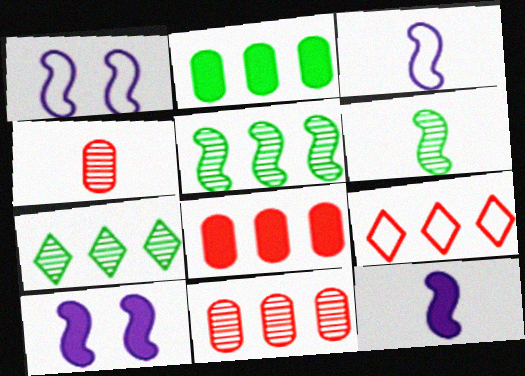[]